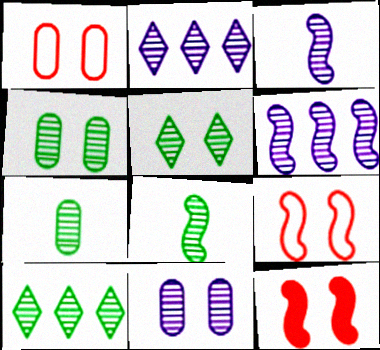[[2, 3, 11], 
[4, 8, 10]]